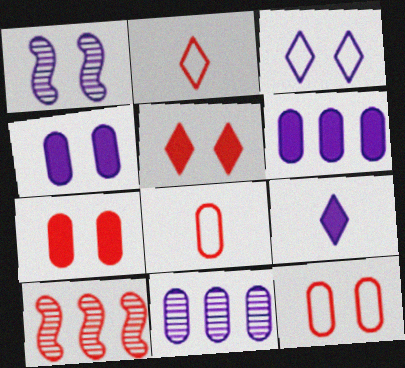[[1, 3, 4], 
[2, 7, 10], 
[5, 8, 10]]